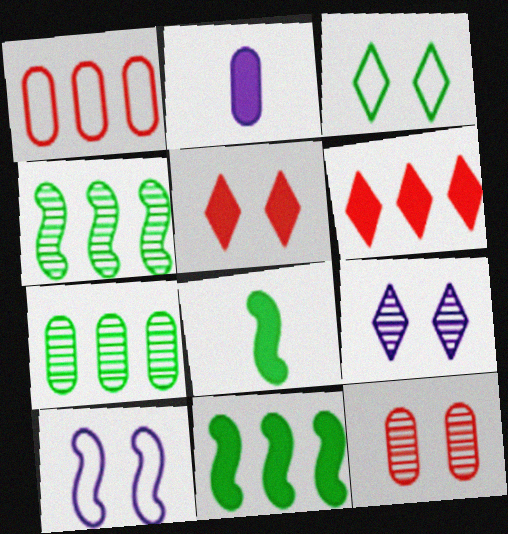[[1, 8, 9], 
[2, 5, 11], 
[3, 5, 9], 
[3, 7, 8]]